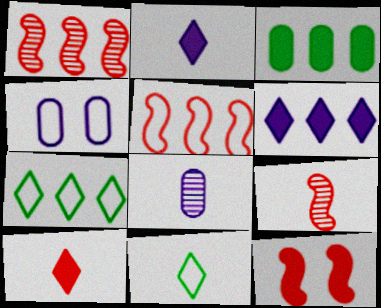[[2, 3, 12], 
[4, 5, 11], 
[5, 9, 12], 
[7, 8, 12]]